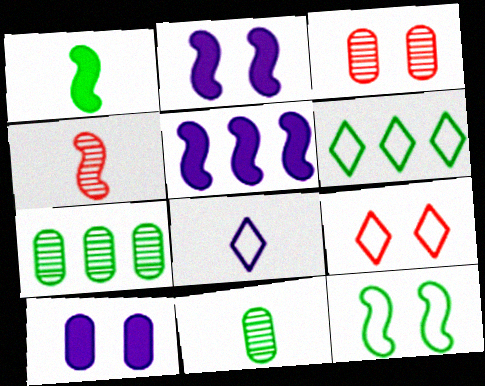[[4, 5, 12], 
[4, 6, 10], 
[5, 9, 11], 
[6, 8, 9]]